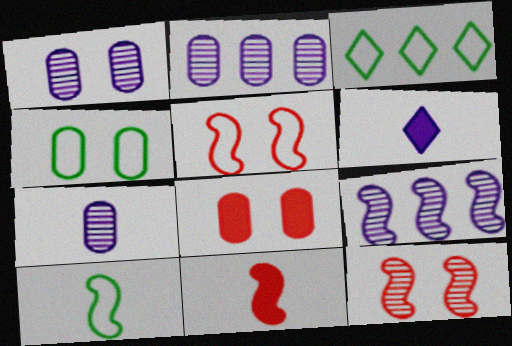[[1, 2, 7], 
[1, 3, 11], 
[1, 4, 8], 
[3, 4, 10]]